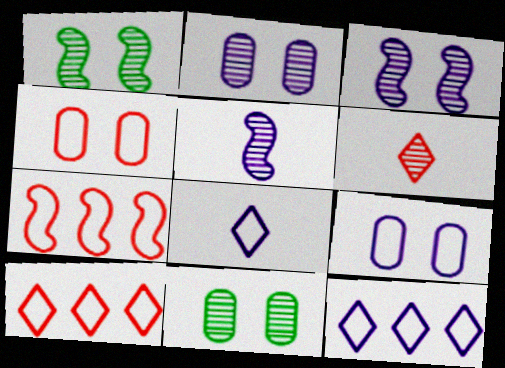[]